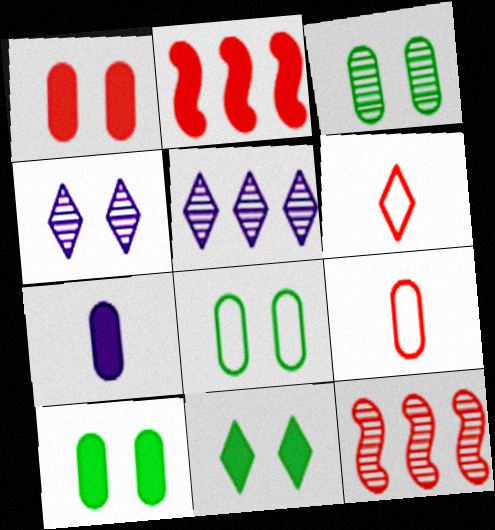[[1, 6, 12], 
[2, 7, 11], 
[3, 8, 10], 
[5, 6, 11]]